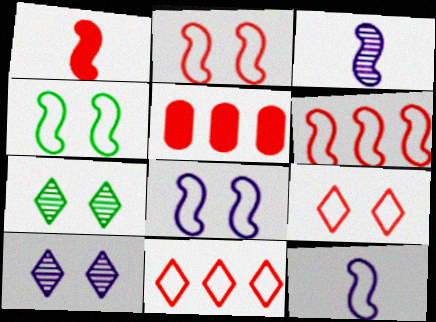[[2, 4, 8], 
[4, 6, 12], 
[5, 7, 12]]